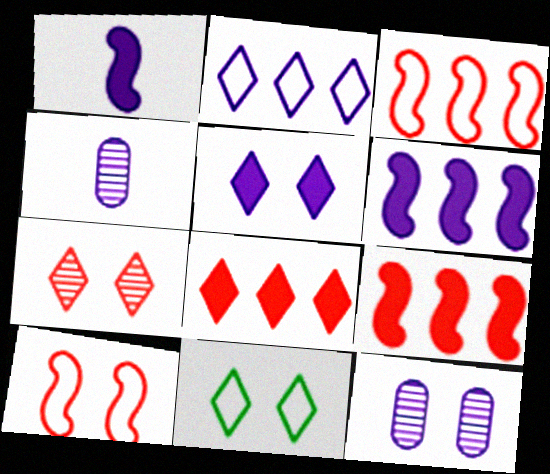[[1, 2, 12], 
[4, 9, 11], 
[5, 7, 11]]